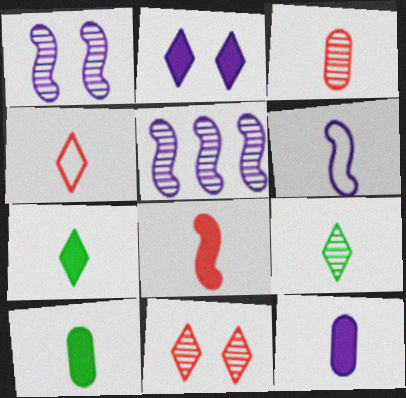[[3, 4, 8], 
[3, 6, 7], 
[7, 8, 12]]